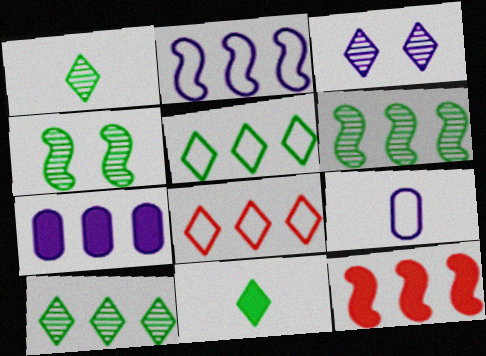[[2, 6, 12], 
[3, 8, 11], 
[6, 7, 8]]